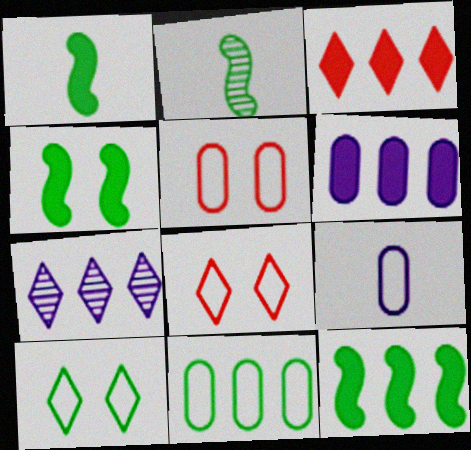[[1, 4, 12], 
[1, 5, 7], 
[2, 6, 8], 
[3, 6, 12], 
[5, 9, 11]]